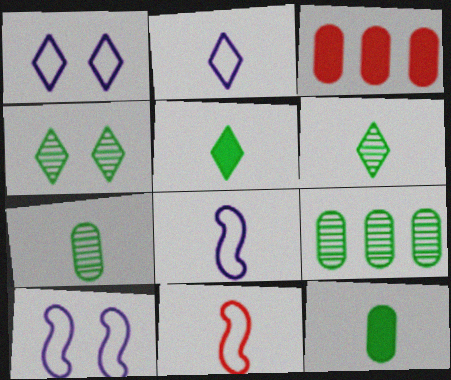[[3, 4, 8], 
[3, 6, 10]]